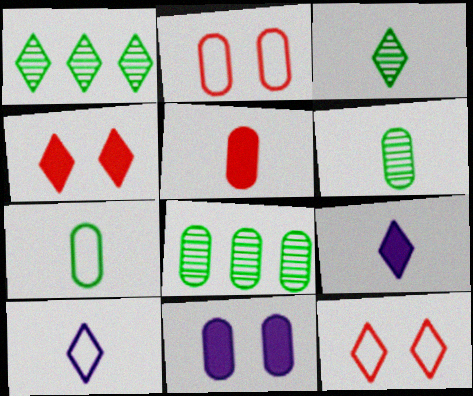[[1, 4, 10], 
[1, 9, 12]]